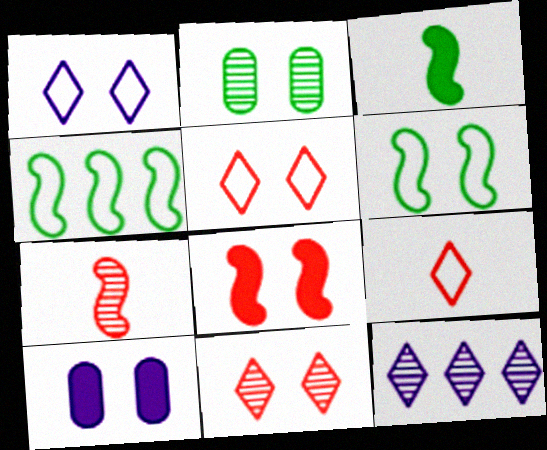[[1, 2, 8], 
[2, 7, 12], 
[6, 10, 11]]